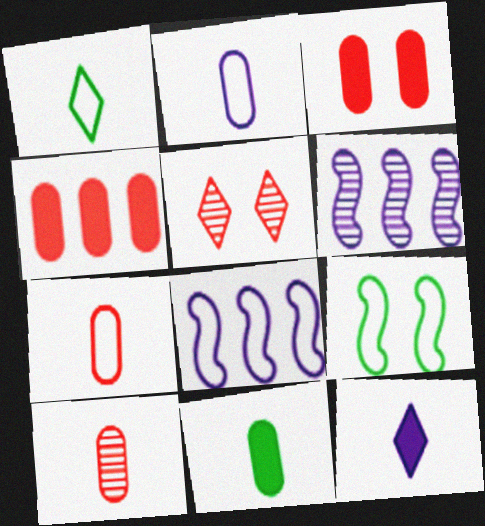[[1, 3, 6], 
[2, 10, 11], 
[5, 8, 11]]